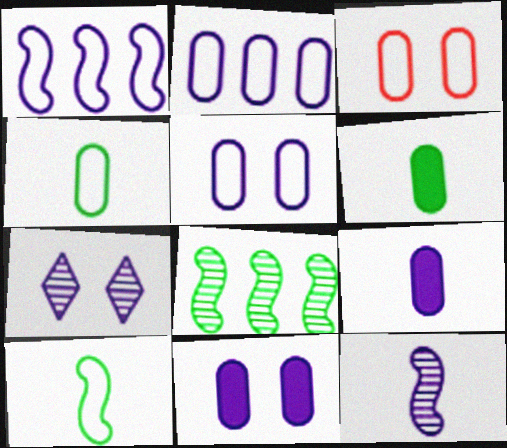[[1, 7, 9], 
[2, 3, 4]]